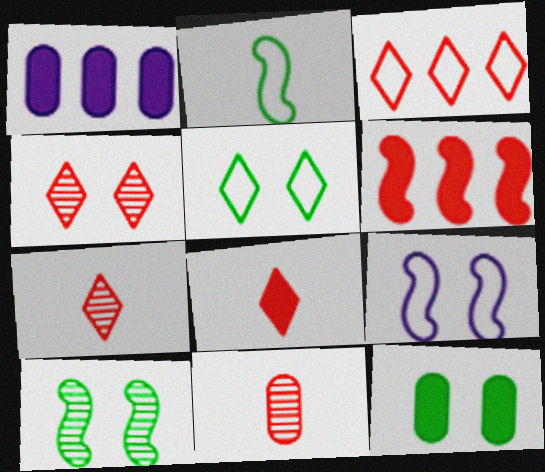[[1, 2, 4], 
[3, 4, 8], 
[4, 9, 12], 
[5, 10, 12]]